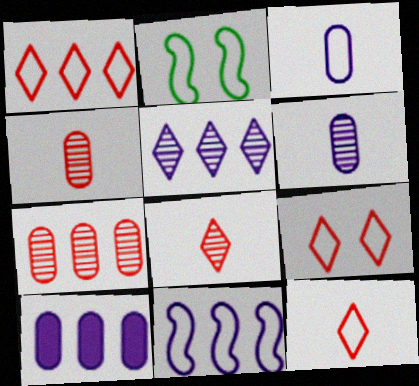[[1, 2, 3], 
[1, 9, 12], 
[2, 8, 10], 
[5, 10, 11]]